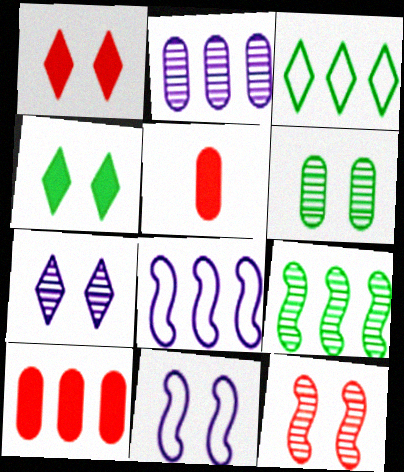[[1, 6, 11], 
[6, 7, 12]]